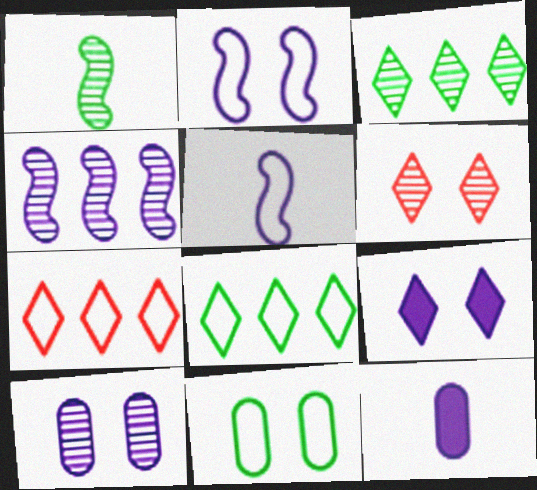[[2, 9, 10], 
[5, 7, 11]]